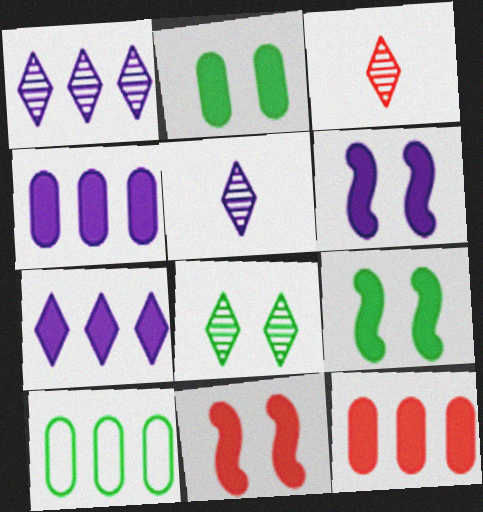[[1, 3, 8], 
[3, 6, 10], 
[5, 10, 11], 
[6, 9, 11]]